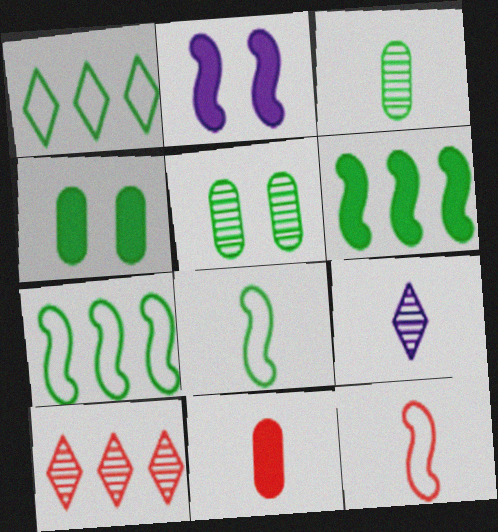[[8, 9, 11]]